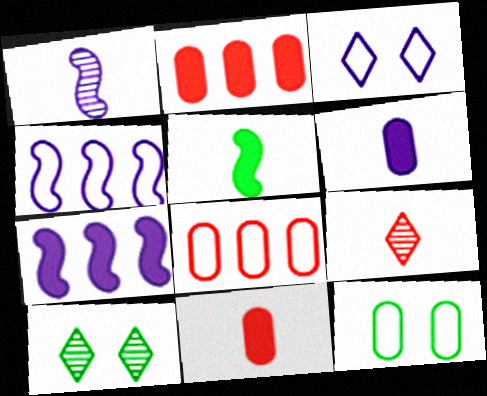[[4, 10, 11], 
[7, 9, 12]]